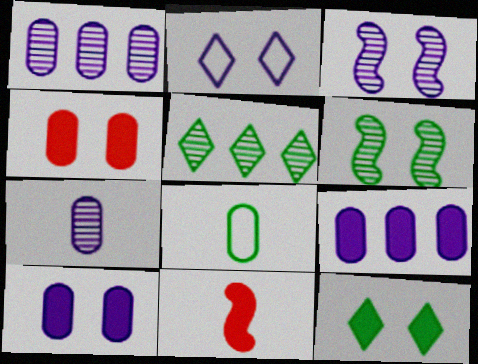[[1, 4, 8], 
[2, 3, 10], 
[2, 4, 6], 
[9, 11, 12]]